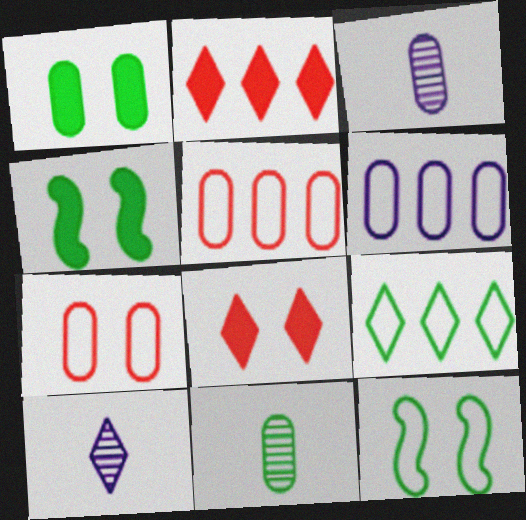[[1, 3, 5], 
[2, 3, 12], 
[4, 5, 10], 
[4, 9, 11], 
[8, 9, 10]]